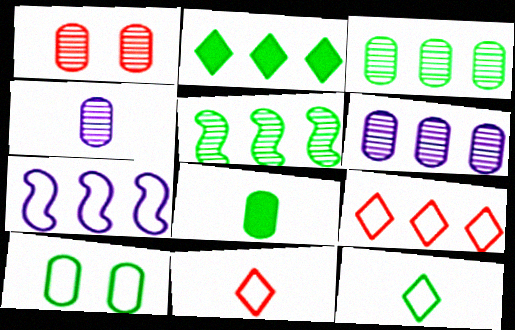[[1, 3, 4], 
[3, 8, 10], 
[7, 10, 11]]